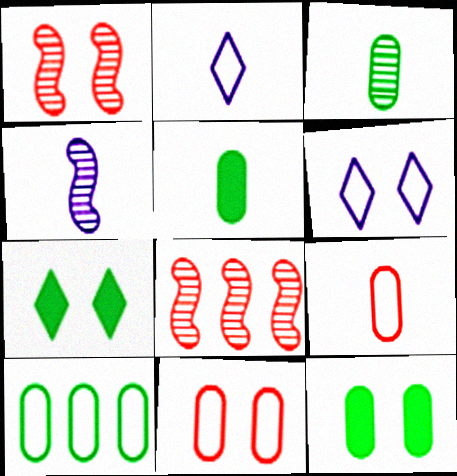[[1, 6, 12], 
[2, 8, 12], 
[3, 10, 12], 
[5, 6, 8]]